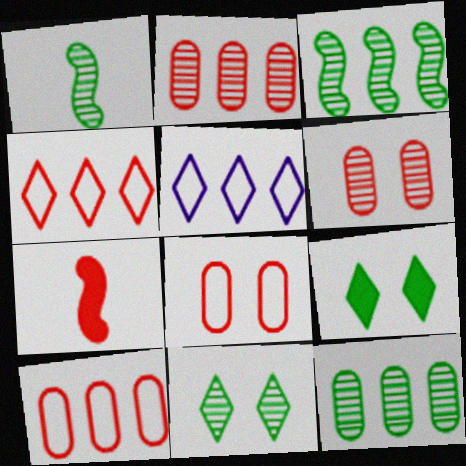[[1, 11, 12], 
[4, 6, 7]]